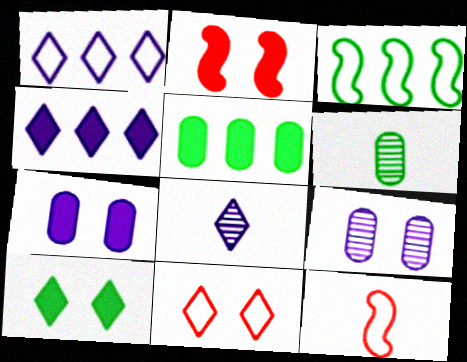[[1, 2, 6], 
[2, 7, 10], 
[3, 6, 10]]